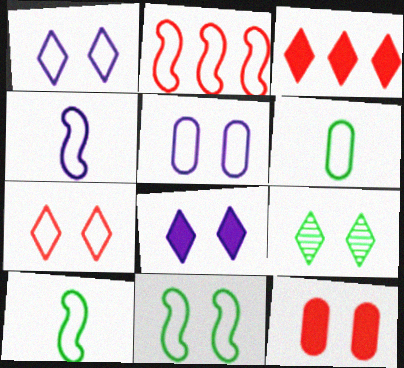[[1, 2, 6], 
[2, 4, 11], 
[5, 7, 11], 
[7, 8, 9]]